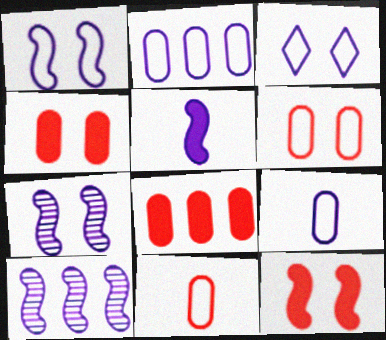[[1, 5, 10]]